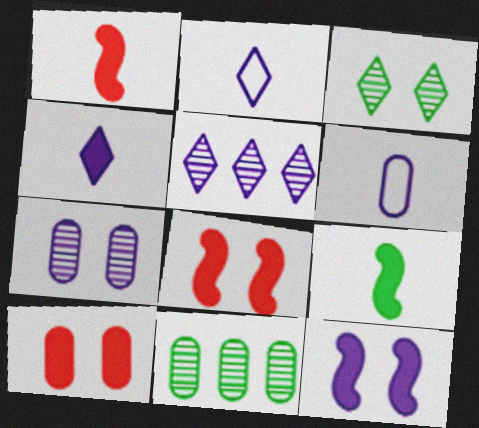[[2, 8, 11], 
[5, 6, 12], 
[6, 10, 11]]